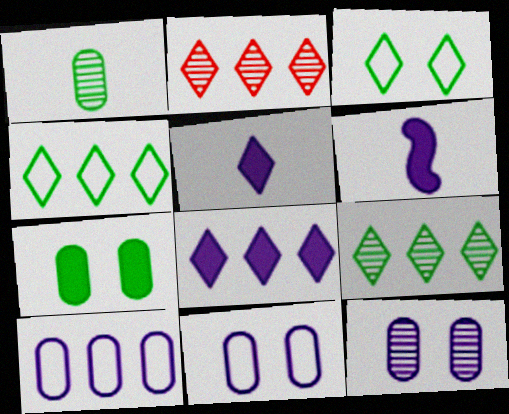[[2, 3, 5], 
[2, 4, 8]]